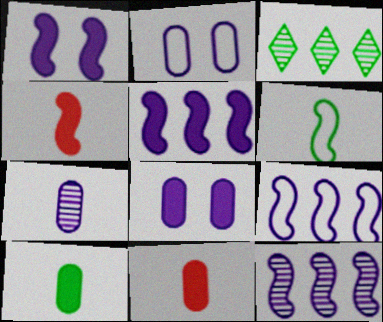[[2, 3, 4], 
[5, 9, 12]]